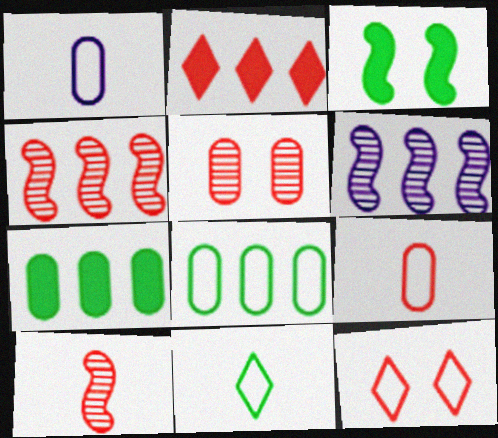[[1, 5, 7], 
[2, 6, 8]]